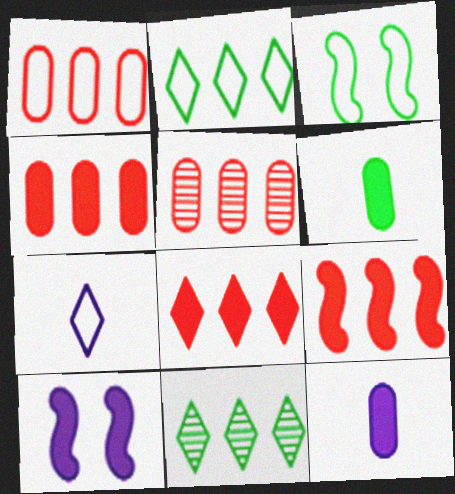[[1, 3, 7], 
[1, 4, 5], 
[3, 6, 11], 
[4, 8, 9], 
[6, 8, 10]]